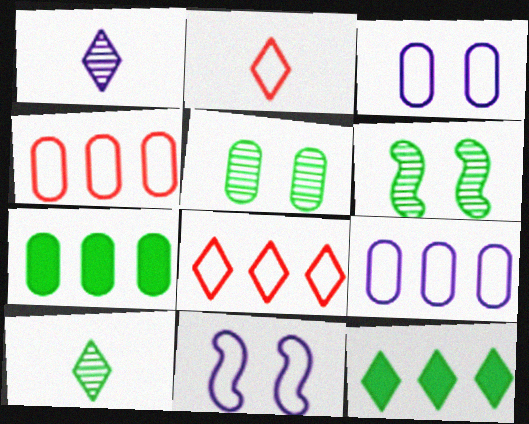[]